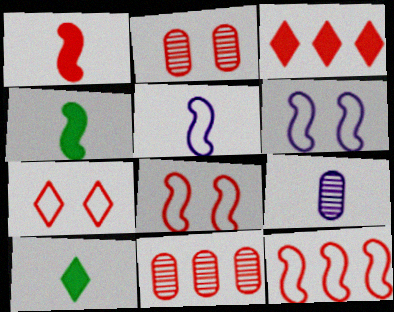[[1, 7, 11], 
[3, 11, 12], 
[6, 10, 11]]